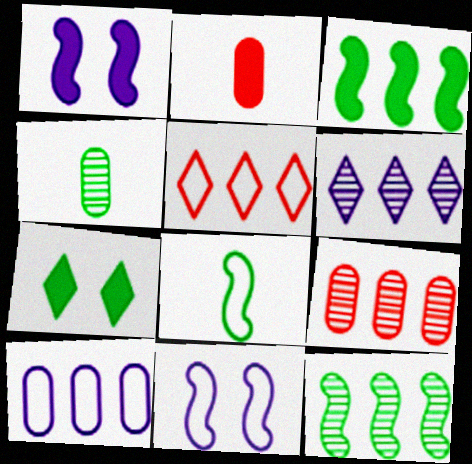[[1, 4, 5], 
[6, 9, 12]]